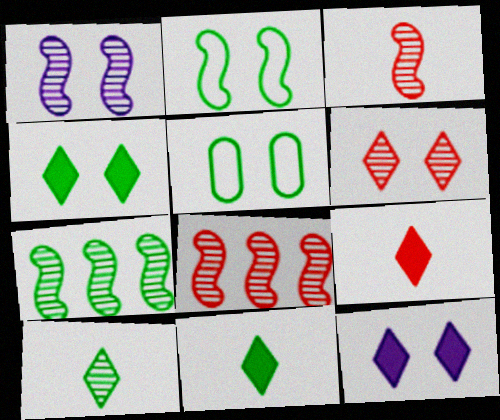[[1, 3, 7], 
[5, 7, 11]]